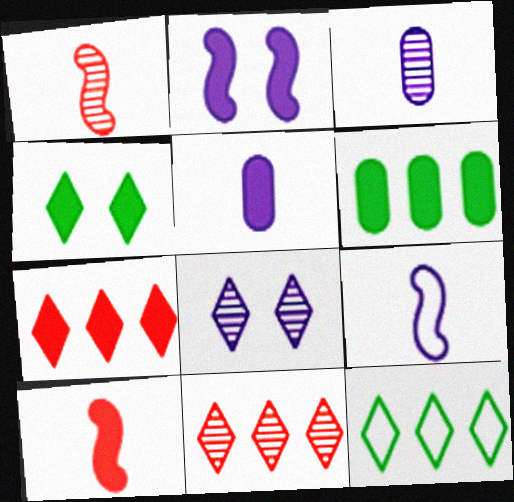[]